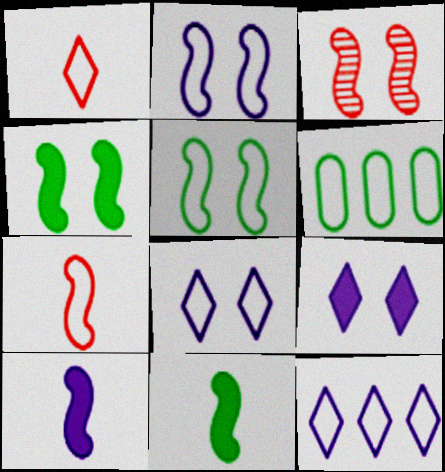[[1, 2, 6], 
[2, 3, 4], 
[6, 7, 8]]